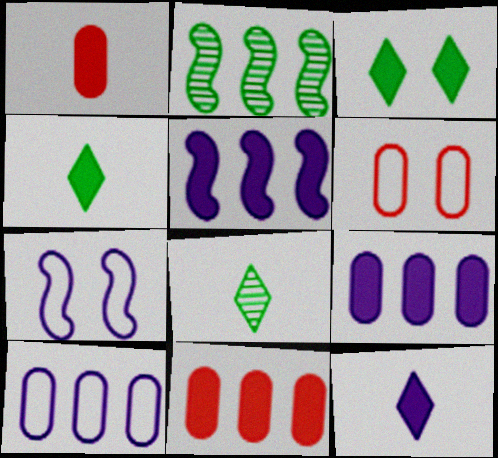[[1, 3, 5], 
[2, 6, 12], 
[5, 6, 8], 
[7, 8, 11]]